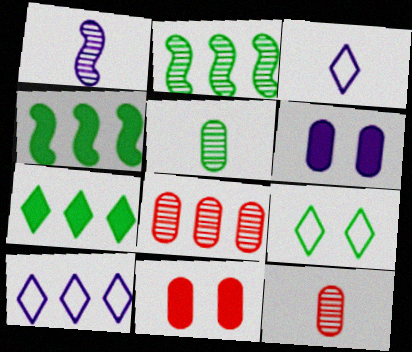[[1, 6, 10], 
[2, 3, 11], 
[4, 5, 9], 
[4, 8, 10]]